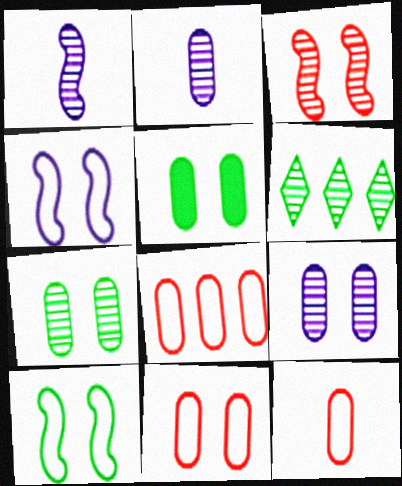[[2, 3, 6], 
[2, 5, 8], 
[5, 9, 11], 
[8, 11, 12]]